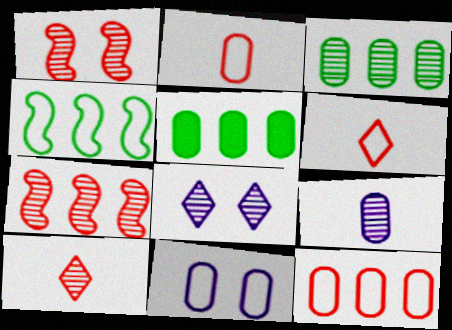[[4, 6, 11]]